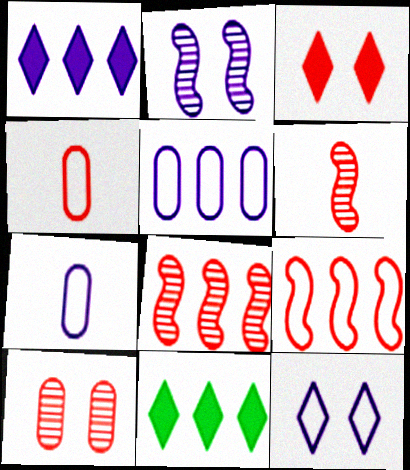[[1, 2, 7], 
[2, 4, 11], 
[3, 4, 8], 
[5, 8, 11]]